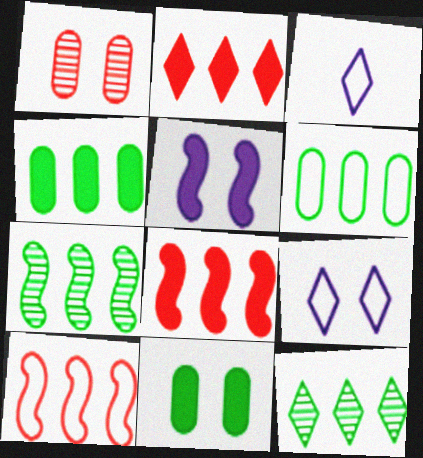[]